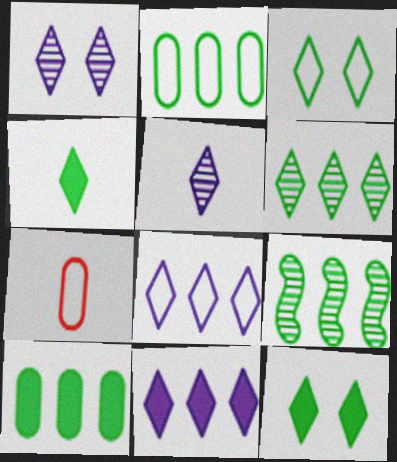[[3, 4, 6]]